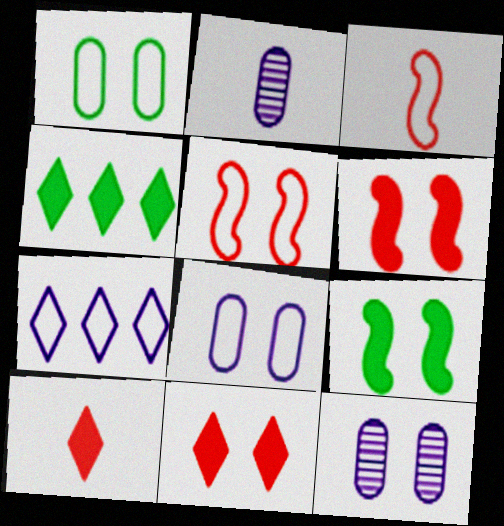[[1, 3, 7], 
[2, 4, 5], 
[3, 4, 12]]